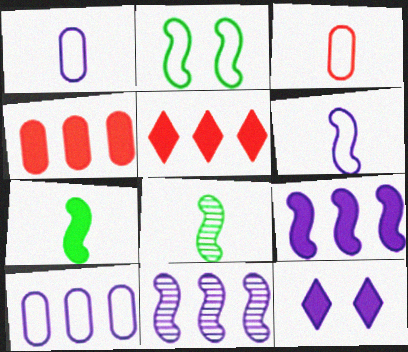[[1, 11, 12], 
[4, 7, 12]]